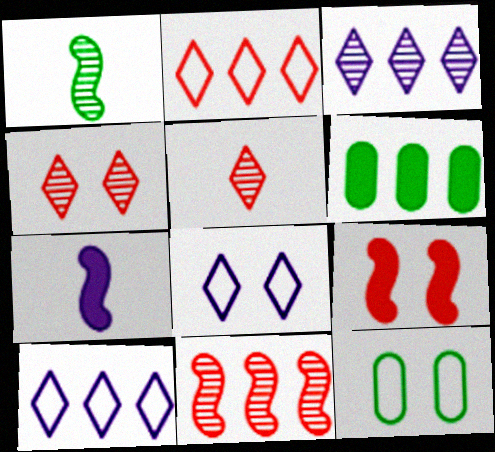[[6, 10, 11]]